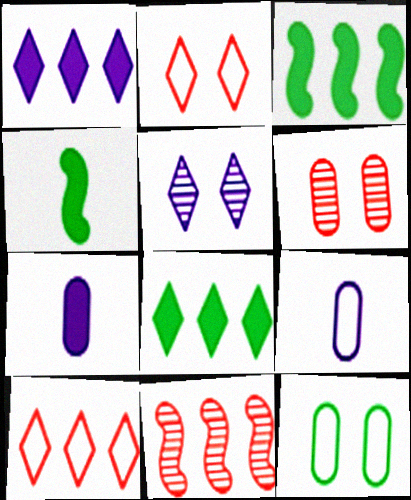[]